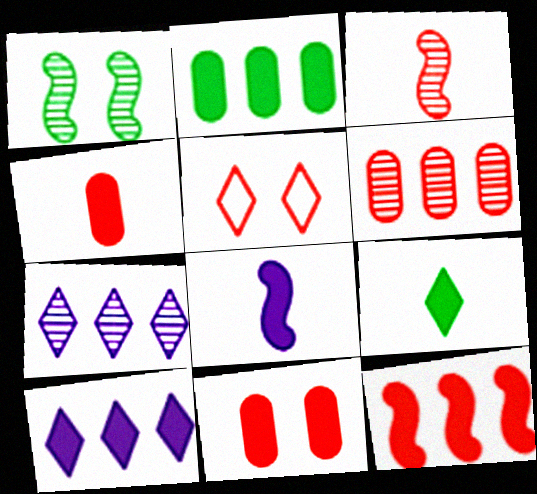[[2, 10, 12], 
[4, 8, 9], 
[5, 7, 9]]